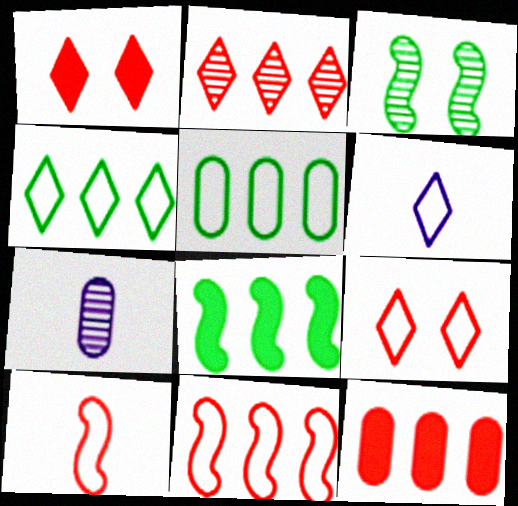[[2, 3, 7], 
[2, 11, 12], 
[3, 6, 12], 
[4, 6, 9], 
[7, 8, 9]]